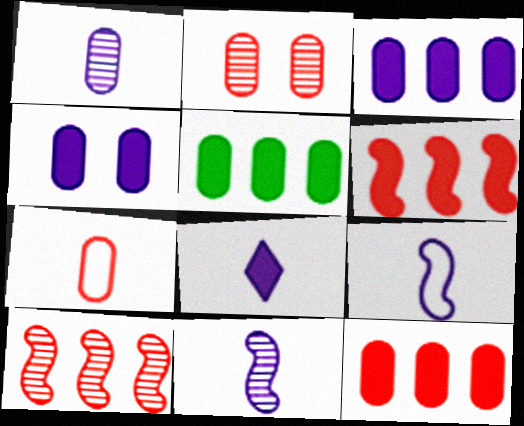[[1, 8, 9], 
[2, 7, 12], 
[3, 5, 12]]